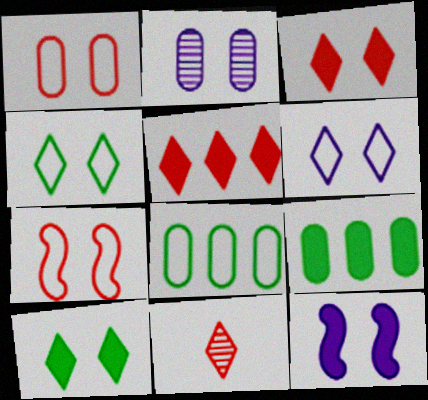[[2, 6, 12], 
[2, 7, 10], 
[8, 11, 12]]